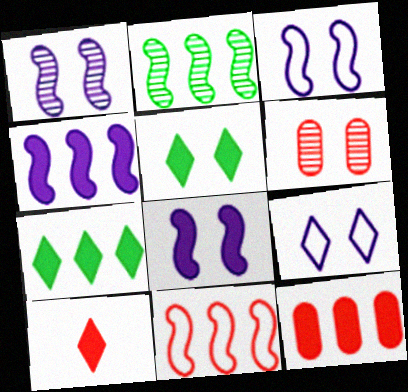[[1, 3, 8], 
[2, 4, 11], 
[3, 5, 6], 
[4, 7, 12], 
[6, 10, 11]]